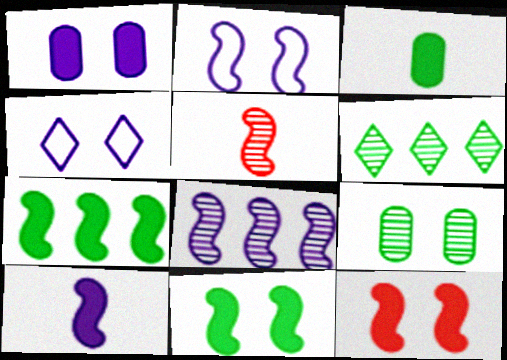[[2, 5, 7], 
[2, 8, 10], 
[4, 9, 12], 
[7, 10, 12]]